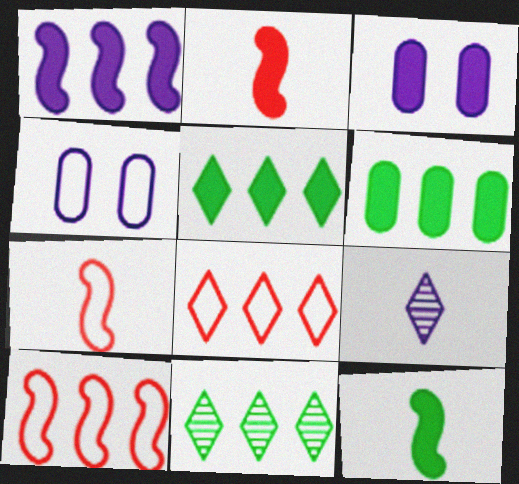[[1, 4, 9], 
[2, 3, 5], 
[2, 4, 11], 
[3, 7, 11]]